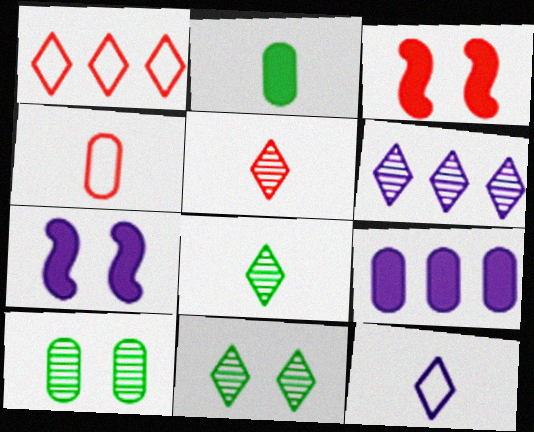[[4, 9, 10], 
[5, 6, 11]]